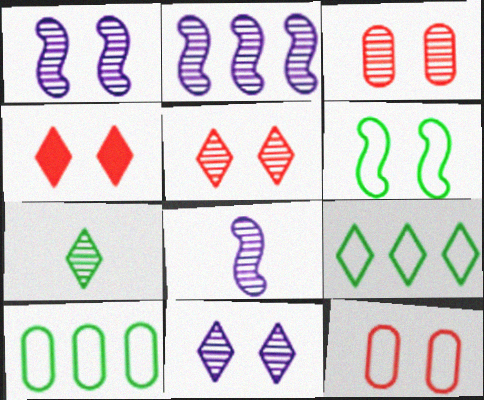[[1, 2, 8], 
[2, 3, 7], 
[4, 8, 10]]